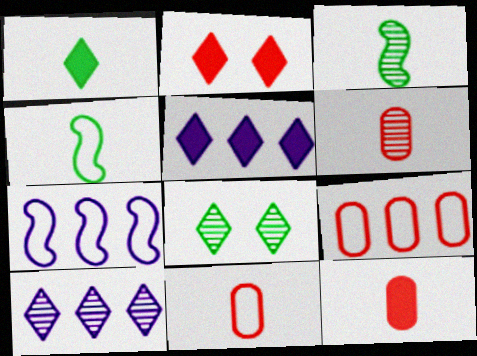[[1, 2, 5], 
[6, 11, 12], 
[7, 8, 12]]